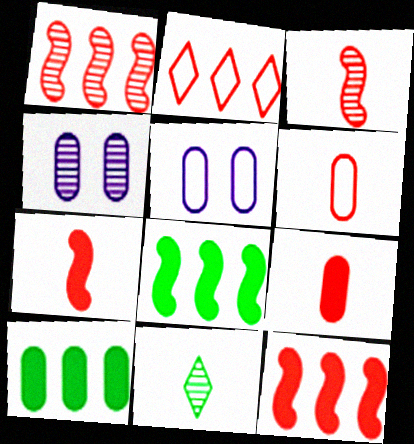[[1, 4, 11], 
[4, 6, 10], 
[5, 11, 12]]